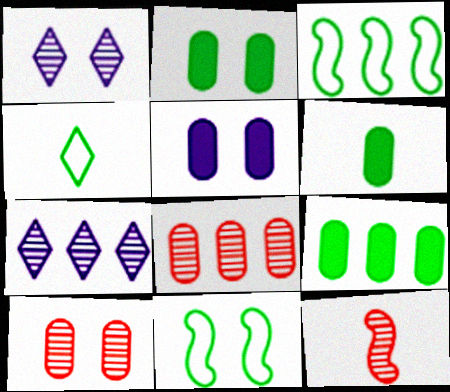[[2, 6, 9]]